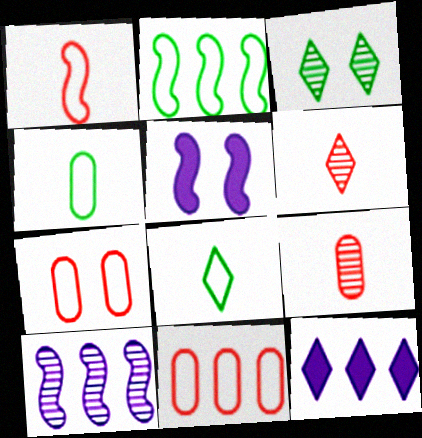[[3, 5, 7], 
[3, 9, 10]]